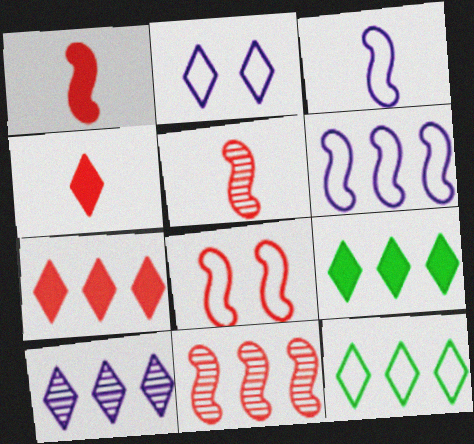[[1, 8, 11], 
[7, 10, 12]]